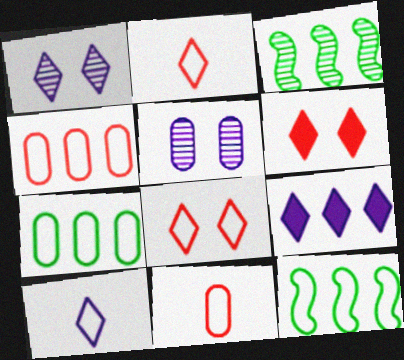[[1, 9, 10], 
[3, 4, 9]]